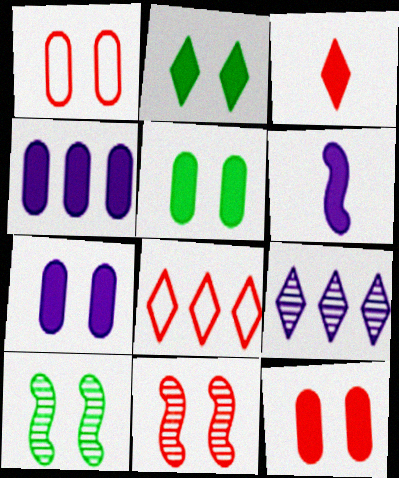[[5, 7, 12]]